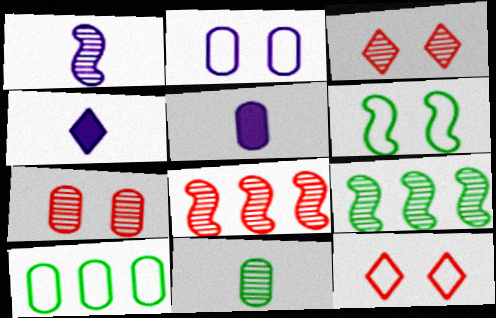[[2, 6, 12], 
[5, 7, 10], 
[5, 9, 12]]